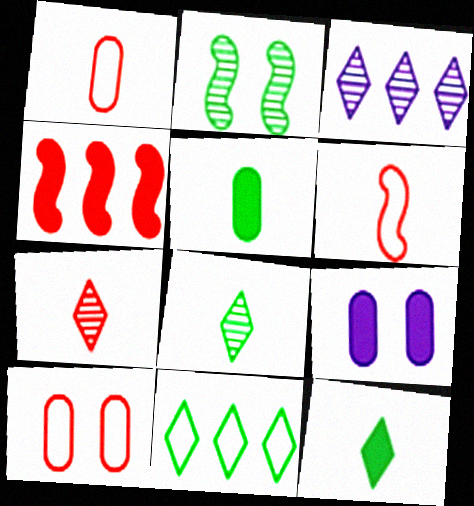[[2, 5, 11], 
[4, 7, 10], 
[4, 9, 12]]